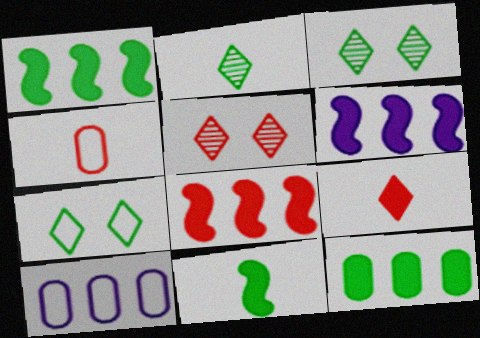[[1, 6, 8], 
[3, 4, 6], 
[4, 5, 8], 
[5, 10, 11]]